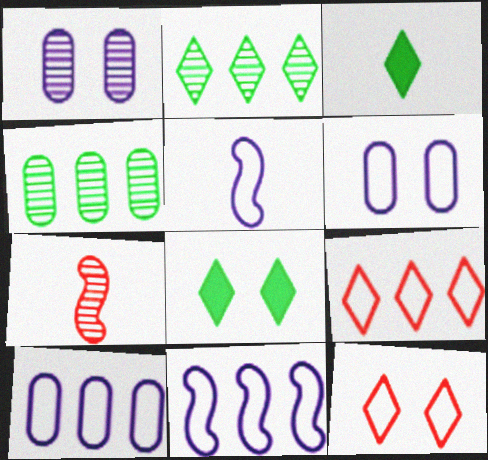[[1, 2, 7], 
[7, 8, 10]]